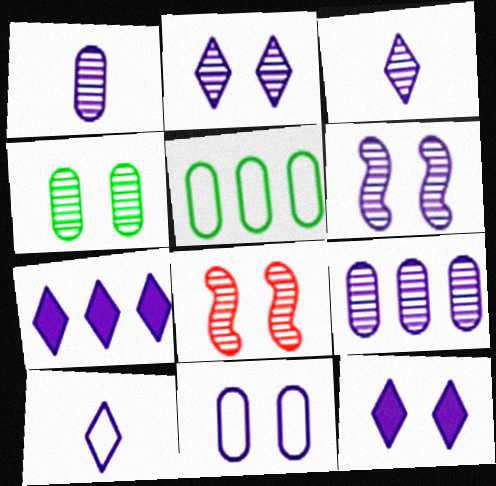[[2, 4, 8], 
[2, 7, 10], 
[3, 6, 9], 
[6, 11, 12]]